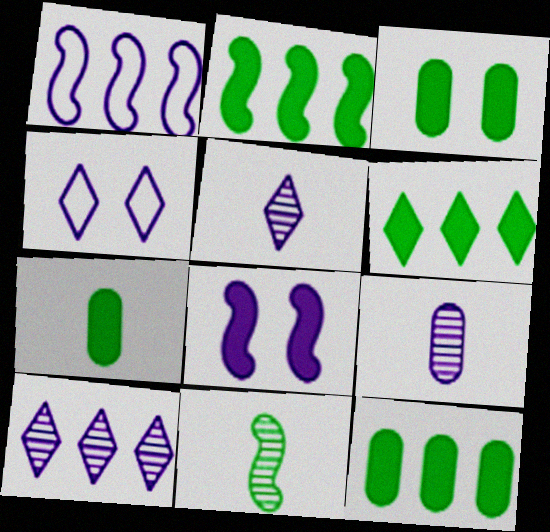[[2, 6, 12], 
[3, 7, 12]]